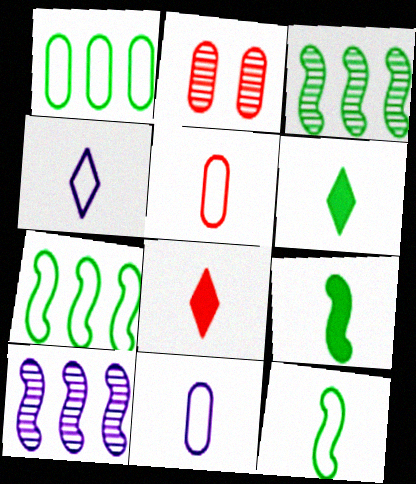[[4, 5, 12]]